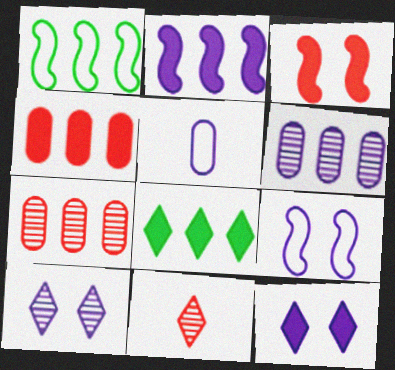[[2, 4, 8], 
[2, 5, 10]]